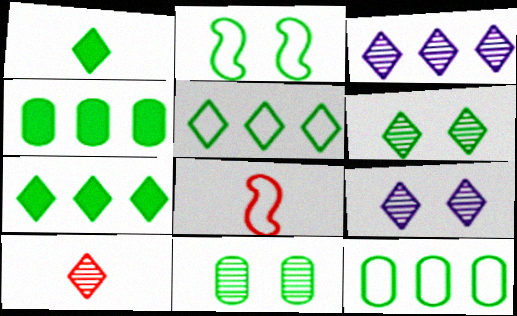[[1, 5, 6], 
[3, 6, 10], 
[4, 8, 9]]